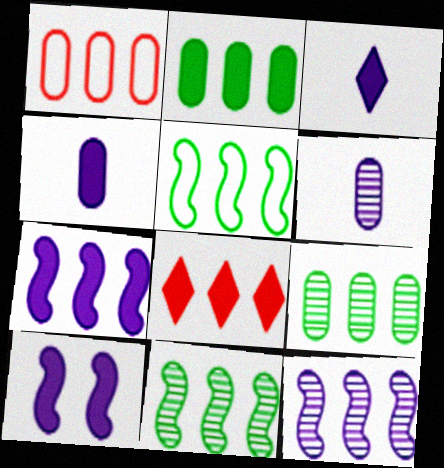[[2, 7, 8]]